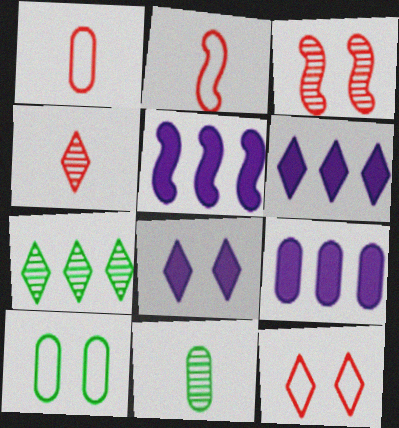[[3, 8, 10], 
[4, 5, 10], 
[5, 6, 9], 
[5, 11, 12]]